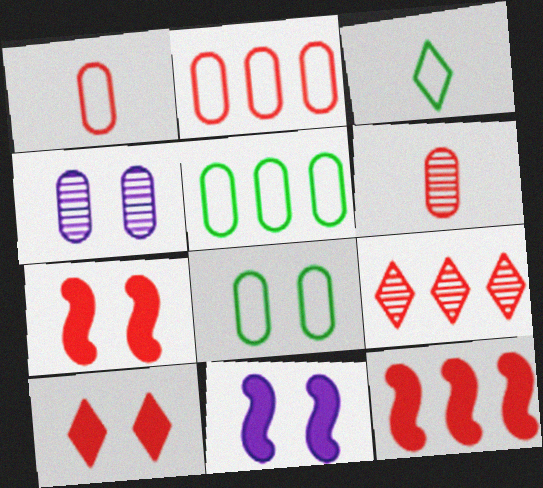[[1, 7, 9], 
[2, 9, 12], 
[3, 4, 12]]